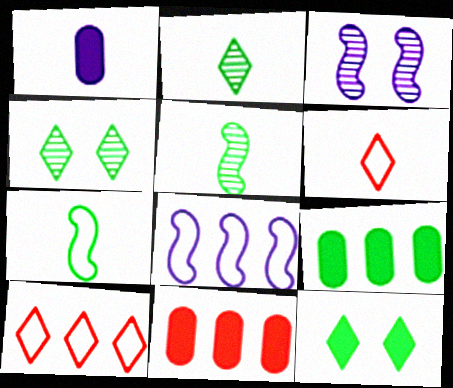[[1, 5, 6], 
[3, 6, 9], 
[4, 7, 9]]